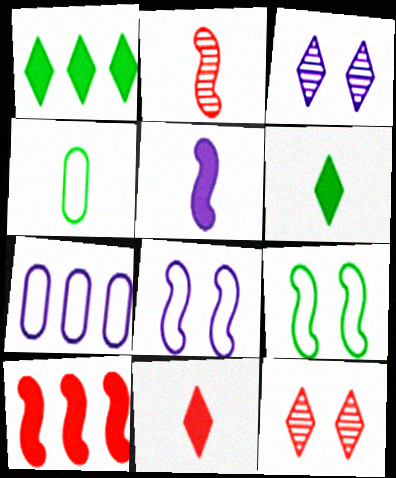[[3, 4, 10], 
[3, 5, 7]]